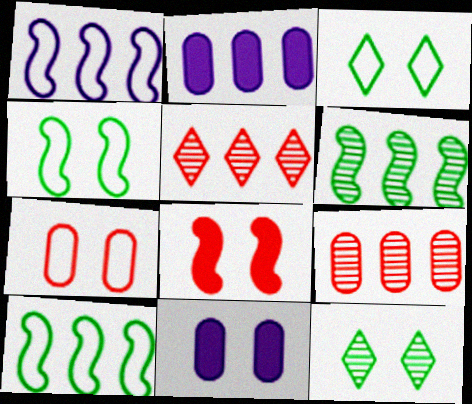[[2, 5, 10]]